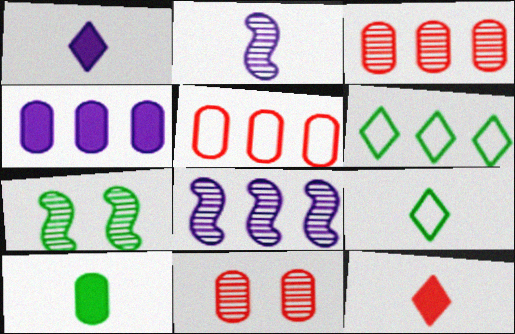[[1, 5, 7], 
[6, 7, 10]]